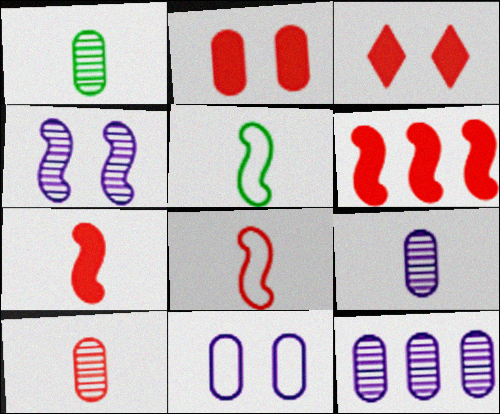[[1, 9, 10], 
[3, 5, 12], 
[4, 5, 6]]